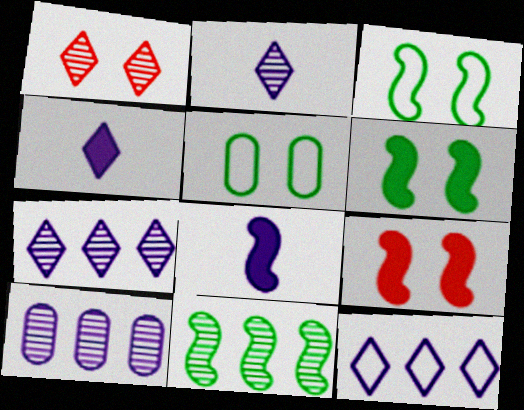[]